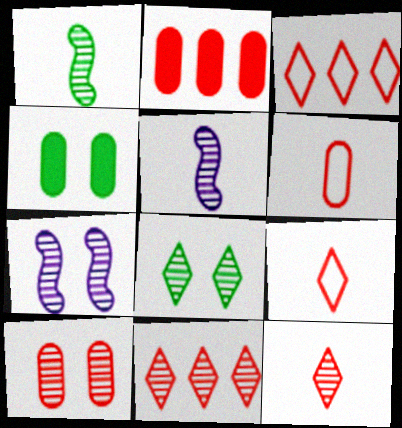[[2, 6, 10], 
[3, 4, 5], 
[7, 8, 10]]